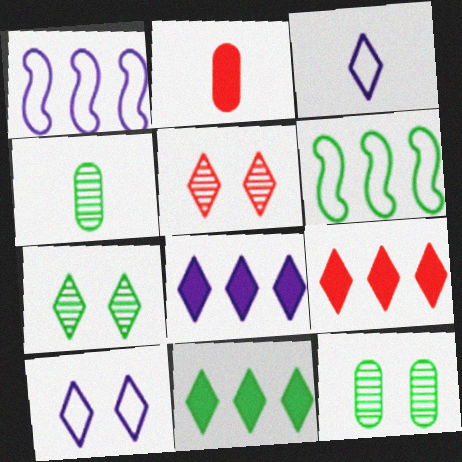[[1, 2, 7], 
[3, 5, 11], 
[3, 7, 9], 
[8, 9, 11]]